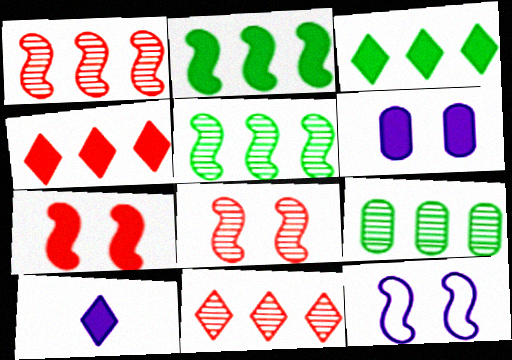[]